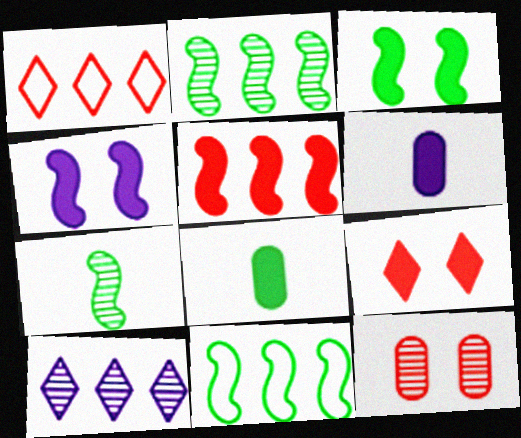[[3, 7, 11], 
[7, 10, 12]]